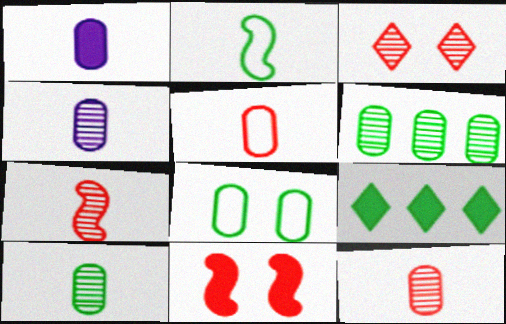[[1, 5, 10], 
[1, 9, 11], 
[4, 10, 12]]